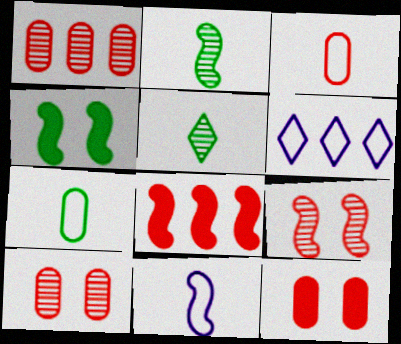[[1, 3, 12], 
[2, 6, 12]]